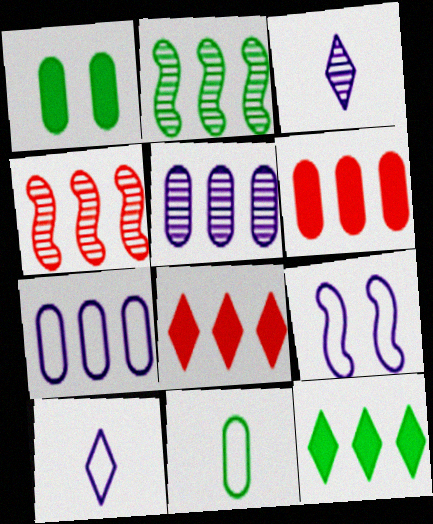[[1, 4, 10], 
[2, 7, 8], 
[4, 7, 12], 
[7, 9, 10]]